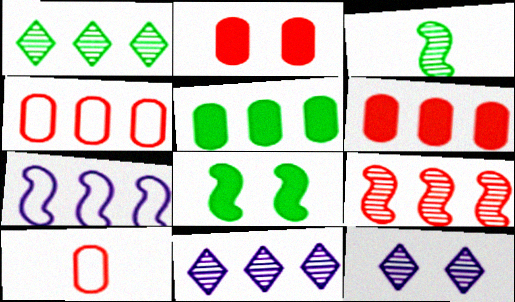[[1, 6, 7], 
[8, 10, 11]]